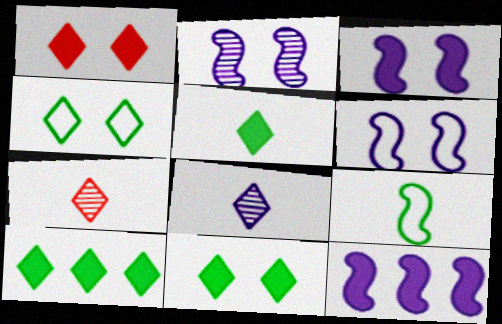[[2, 3, 6], 
[5, 10, 11]]